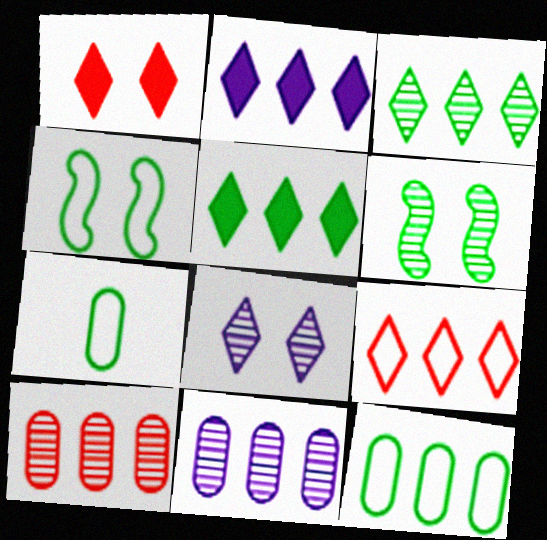[[2, 3, 9], 
[5, 6, 7]]